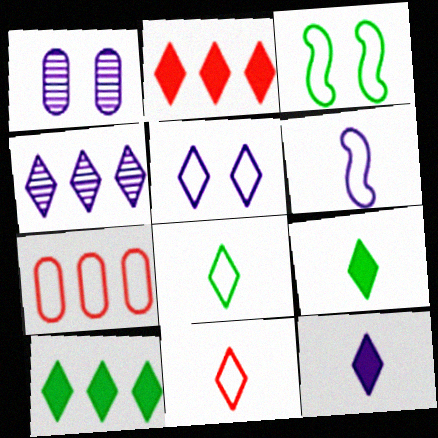[[4, 5, 12]]